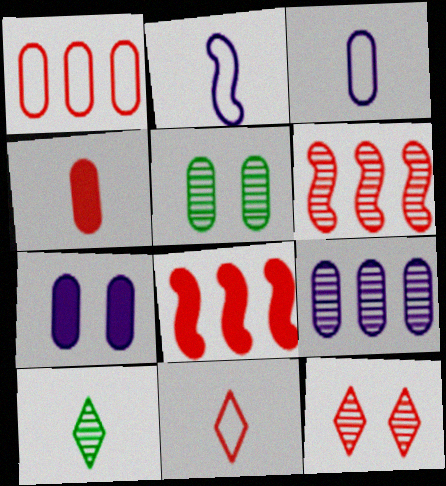[[2, 4, 10], 
[3, 7, 9]]